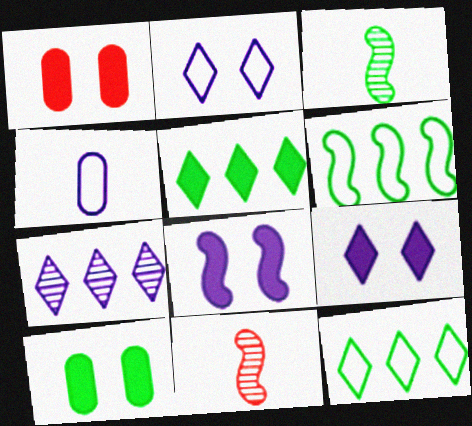[[3, 10, 12], 
[4, 7, 8], 
[6, 8, 11]]